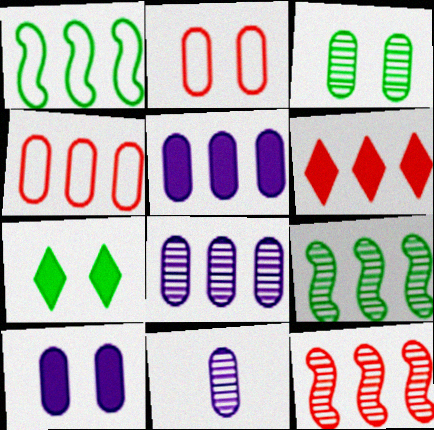[[1, 6, 8], 
[2, 3, 10], 
[4, 6, 12]]